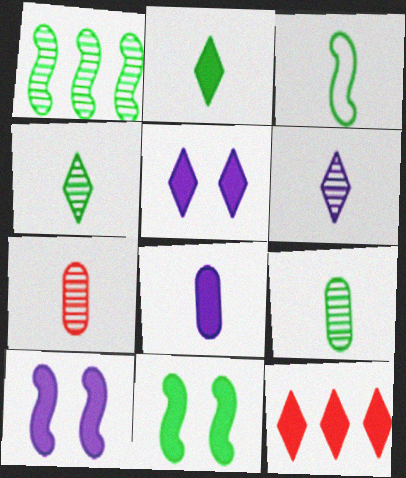[[1, 3, 11], 
[2, 3, 9], 
[2, 5, 12], 
[8, 11, 12]]